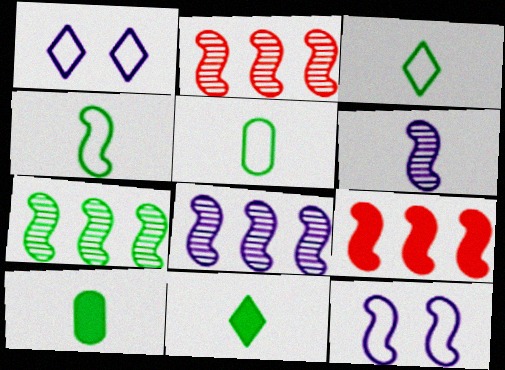[[1, 2, 10], 
[2, 7, 8], 
[3, 4, 5]]